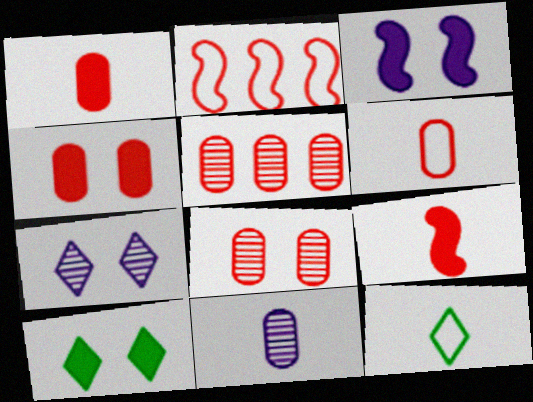[[2, 10, 11], 
[3, 4, 10], 
[3, 5, 12], 
[4, 5, 6], 
[9, 11, 12]]